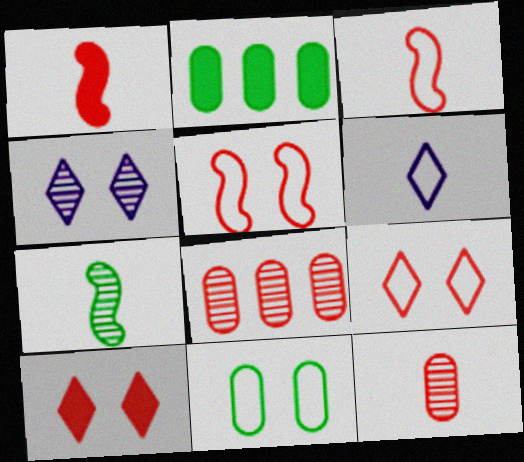[[1, 8, 9], 
[2, 3, 4], 
[3, 8, 10], 
[4, 7, 8]]